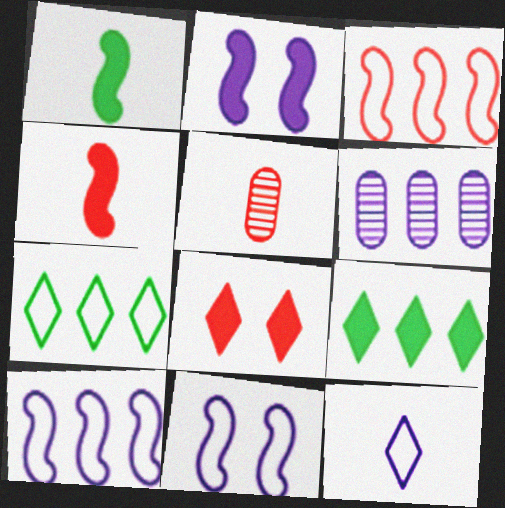[[1, 5, 12], 
[2, 5, 7], 
[2, 6, 12], 
[3, 5, 8], 
[3, 6, 9], 
[5, 9, 11]]